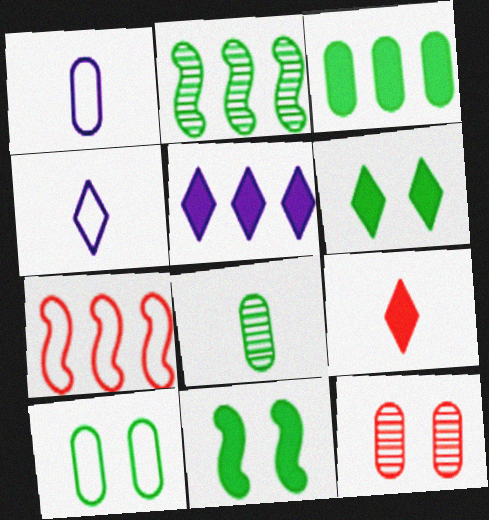[[1, 3, 12], 
[3, 8, 10], 
[4, 7, 10], 
[5, 6, 9], 
[7, 9, 12]]